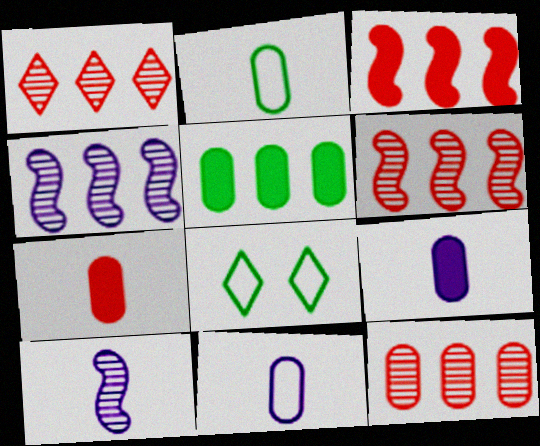[[1, 6, 12], 
[4, 7, 8], 
[6, 8, 9]]